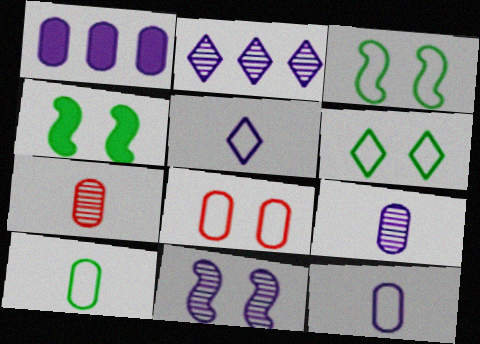[[1, 5, 11], 
[2, 9, 11]]